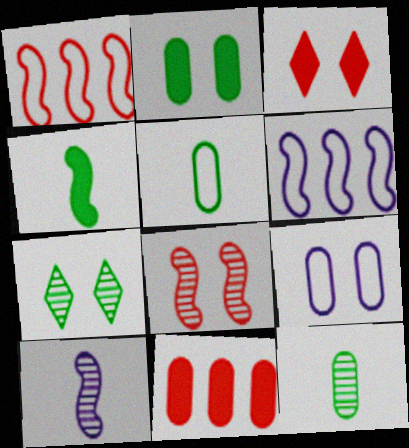[[3, 6, 12], 
[4, 6, 8], 
[9, 11, 12]]